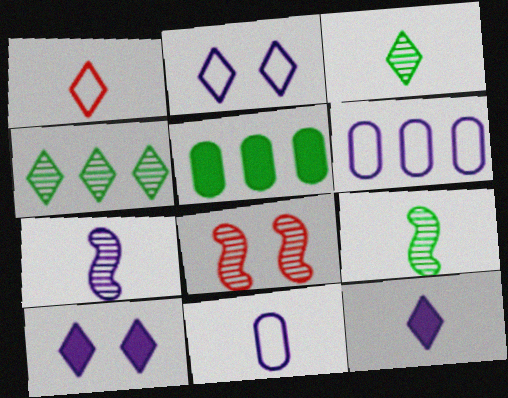[[1, 3, 12], 
[1, 4, 10], 
[6, 7, 10], 
[7, 11, 12]]